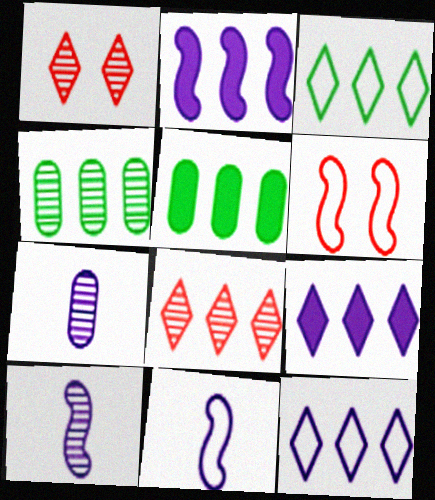[[1, 4, 10], 
[1, 5, 11], 
[3, 8, 9]]